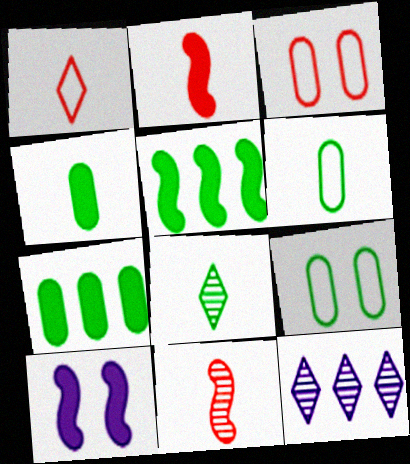[[2, 5, 10], 
[2, 9, 12], 
[5, 8, 9]]